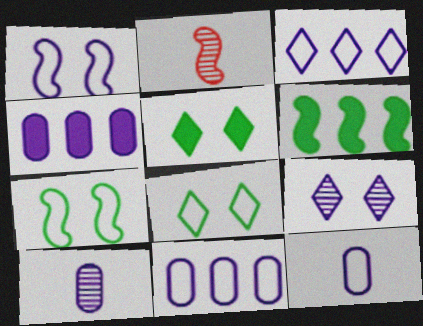[[1, 2, 6], 
[1, 3, 12], 
[2, 4, 8], 
[2, 5, 11]]